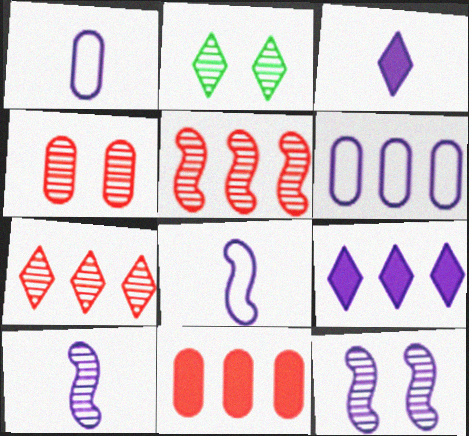[[1, 3, 10], 
[1, 9, 12], 
[2, 4, 12], 
[2, 8, 11], 
[3, 6, 12]]